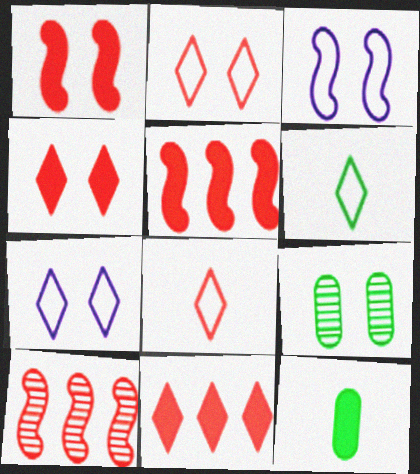[[1, 7, 9], 
[3, 4, 9], 
[7, 10, 12]]